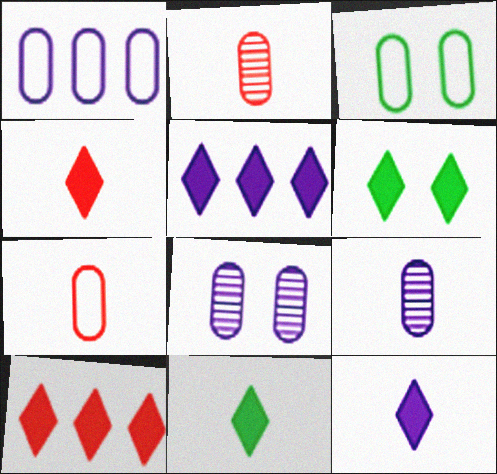[[1, 3, 7], 
[4, 5, 6], 
[4, 11, 12], 
[6, 10, 12]]